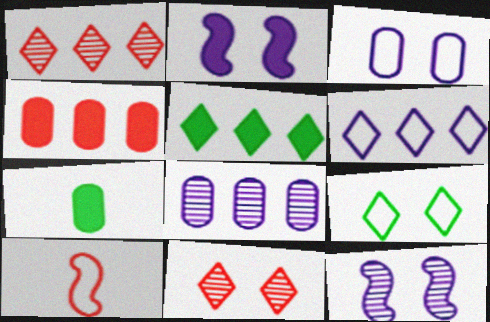[[1, 5, 6], 
[4, 10, 11]]